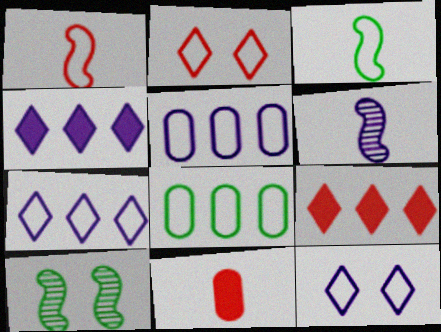[[1, 8, 12], 
[2, 3, 5], 
[7, 10, 11]]